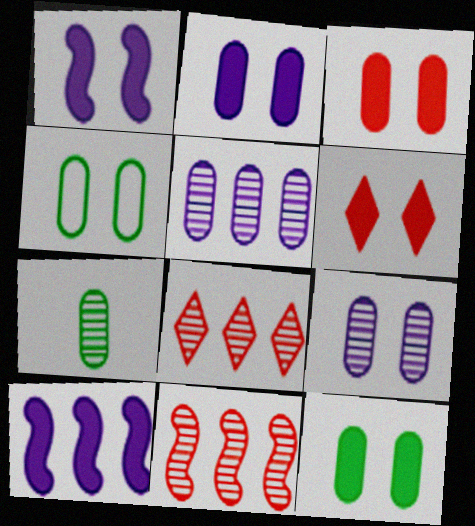[[1, 6, 12], 
[2, 3, 12], 
[3, 4, 9]]